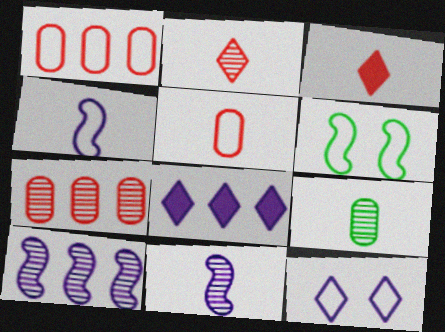[[2, 9, 11], 
[3, 4, 9]]